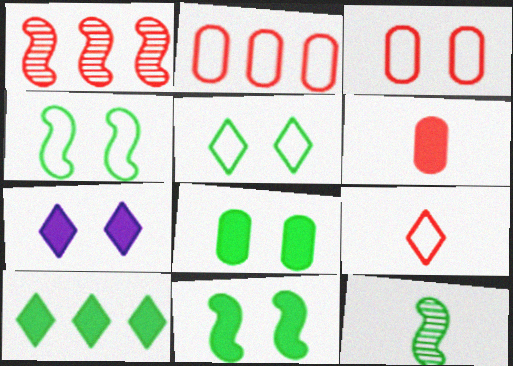[[2, 7, 12]]